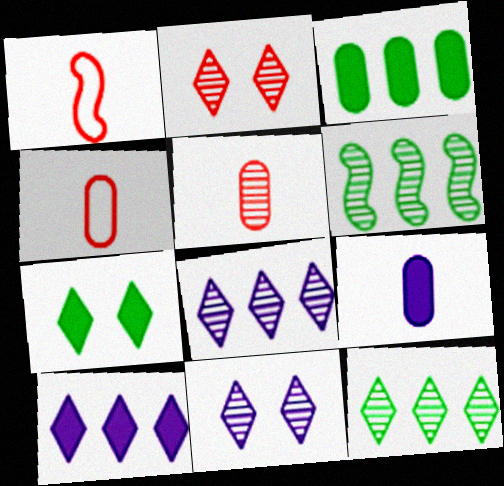[[1, 3, 11], 
[5, 6, 11]]